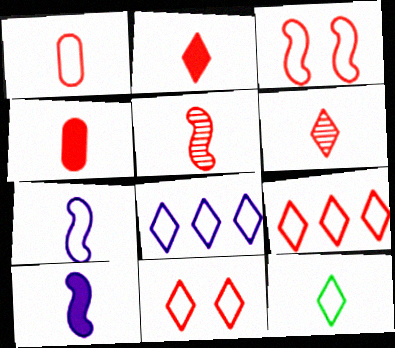[[1, 2, 5], 
[1, 3, 9], 
[1, 7, 12], 
[8, 11, 12]]